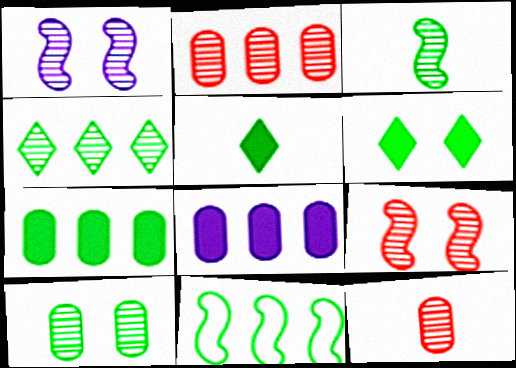[[1, 4, 12], 
[3, 4, 10], 
[4, 7, 11], 
[5, 10, 11]]